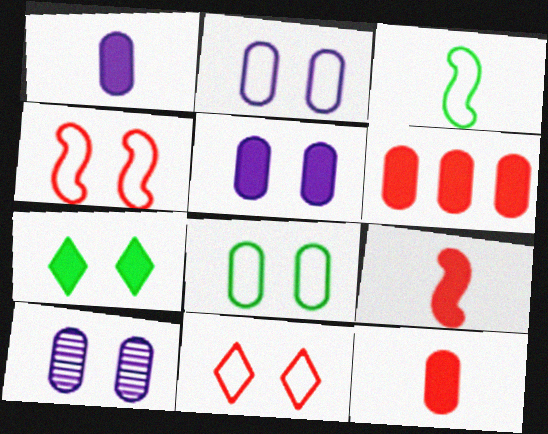[[2, 5, 10], 
[4, 7, 10]]